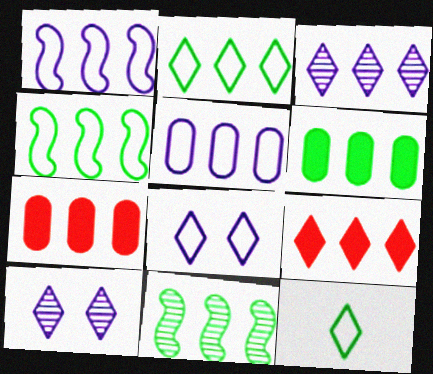[[2, 3, 9], 
[2, 6, 11], 
[3, 4, 7], 
[5, 9, 11], 
[9, 10, 12]]